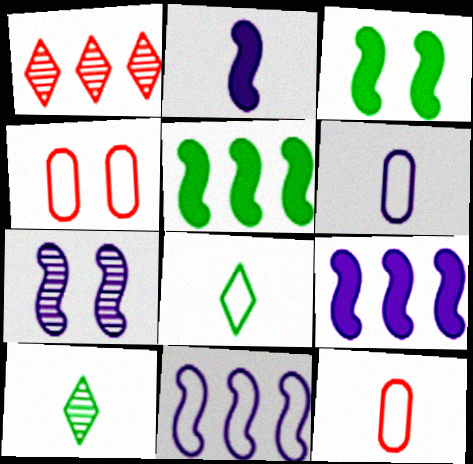[[1, 3, 6], 
[2, 7, 11], 
[2, 10, 12], 
[4, 8, 11], 
[4, 9, 10]]